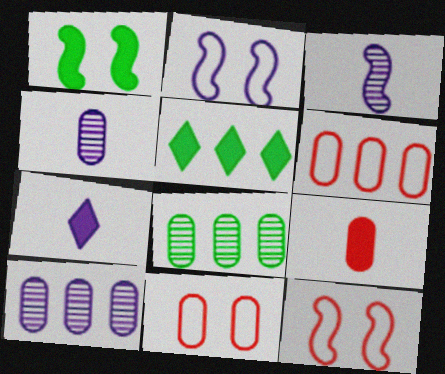[[2, 7, 10], 
[3, 5, 11], 
[4, 5, 12], 
[7, 8, 12]]